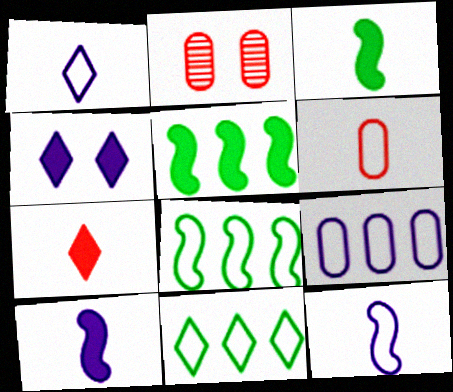[[1, 2, 5], 
[2, 10, 11]]